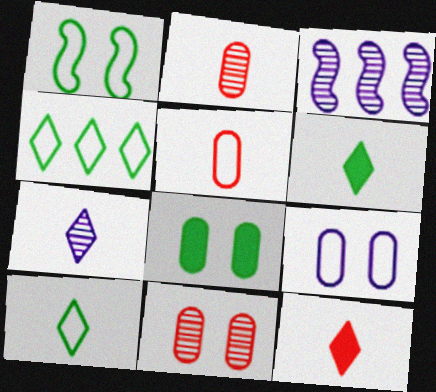[[7, 10, 12], 
[8, 9, 11]]